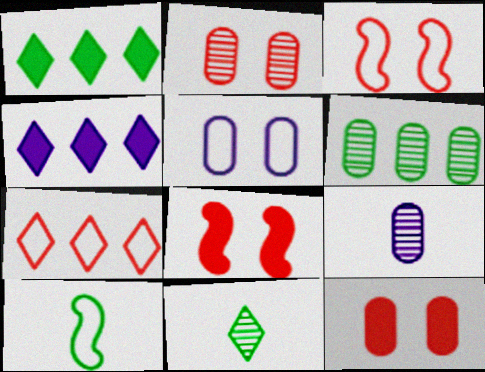[[1, 3, 9], 
[2, 4, 10], 
[2, 6, 9], 
[5, 7, 10]]